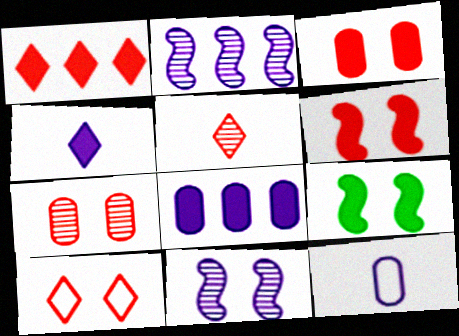[[1, 5, 10], 
[6, 7, 10]]